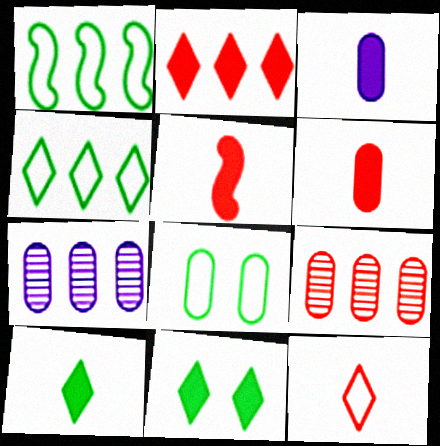[[1, 2, 7], 
[3, 5, 10], 
[3, 8, 9], 
[6, 7, 8]]